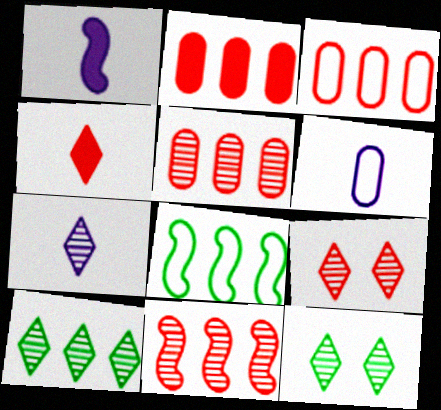[[1, 3, 12], 
[1, 6, 7], 
[2, 3, 5], 
[7, 9, 10]]